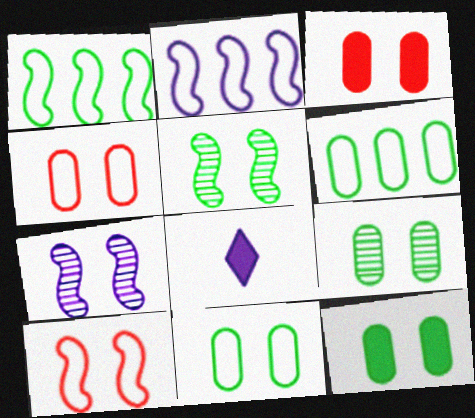[[9, 11, 12]]